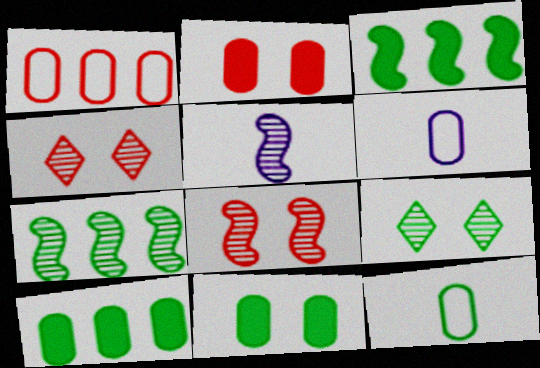[[3, 4, 6], 
[3, 9, 12], 
[5, 7, 8]]